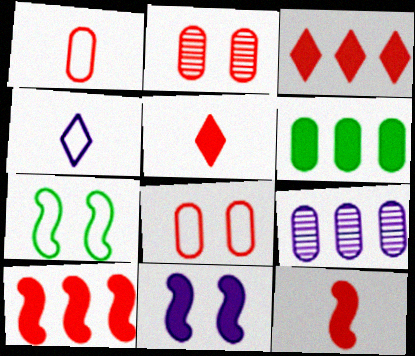[[4, 9, 11], 
[5, 6, 11], 
[5, 7, 9]]